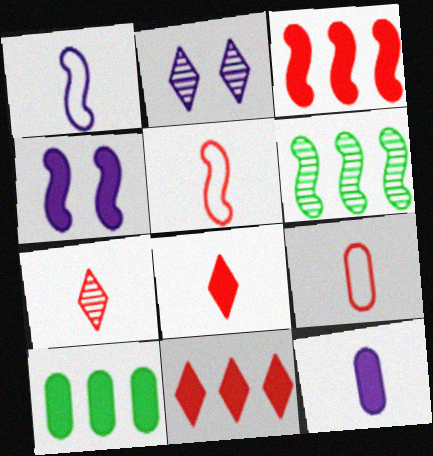[[2, 5, 10], 
[4, 5, 6], 
[4, 8, 10]]